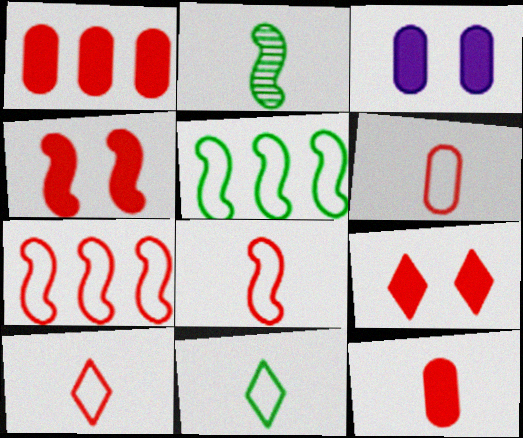[[6, 8, 10]]